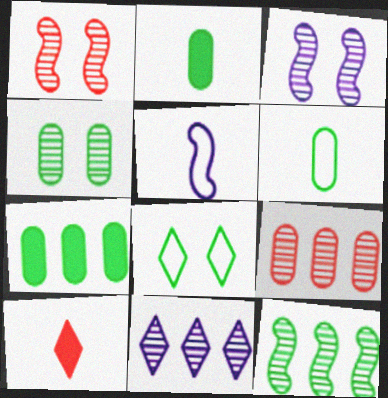[[2, 8, 12], 
[4, 6, 7], 
[8, 10, 11], 
[9, 11, 12]]